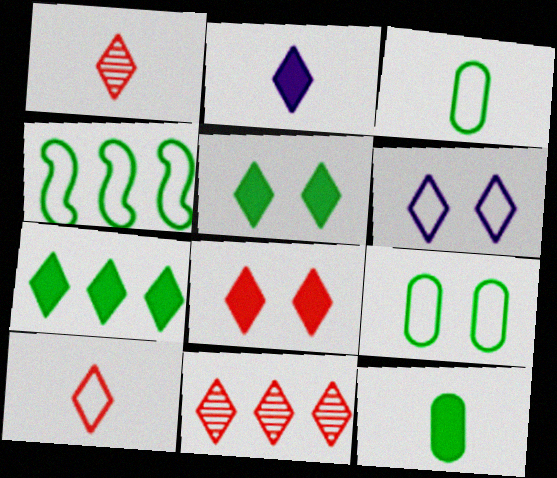[[1, 6, 7], 
[2, 7, 8], 
[8, 10, 11]]